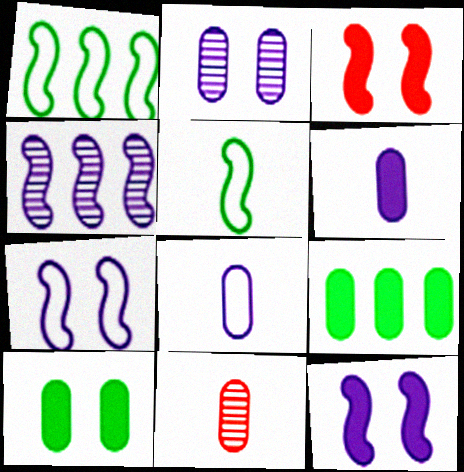[[3, 4, 5]]